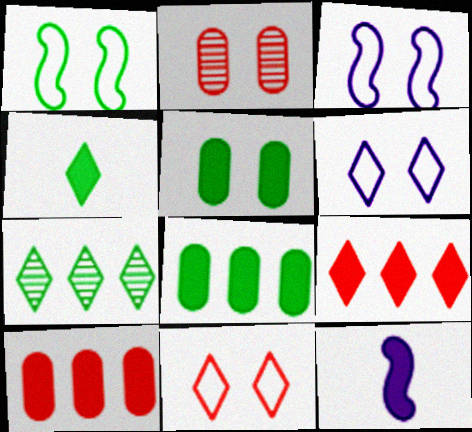[[5, 9, 12]]